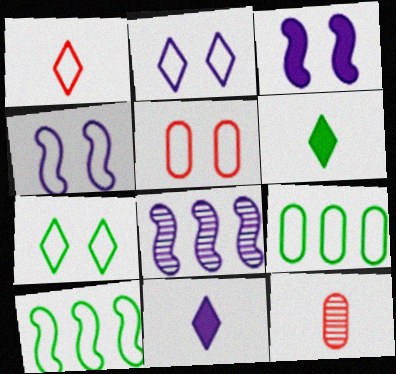[[1, 4, 9], 
[4, 5, 7], 
[5, 6, 8]]